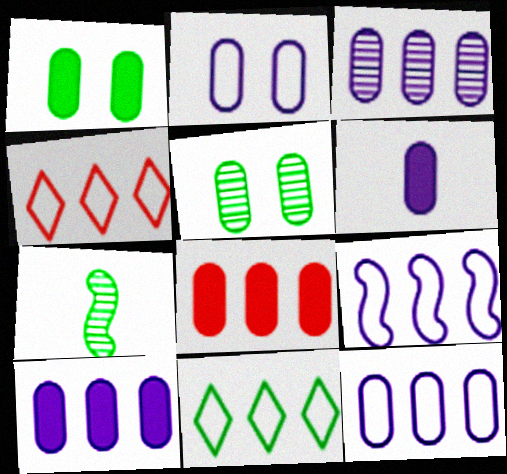[[1, 6, 8], 
[1, 7, 11], 
[2, 3, 6], 
[3, 10, 12]]